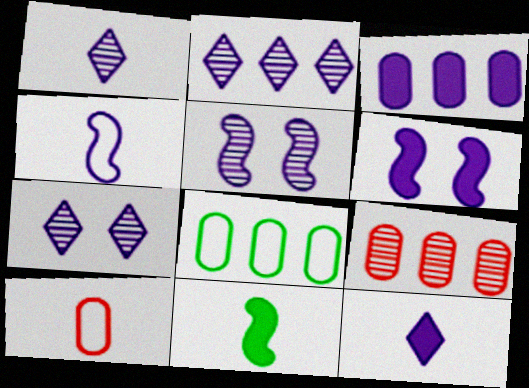[[1, 2, 7], 
[1, 10, 11], 
[3, 4, 7], 
[3, 6, 12], 
[3, 8, 9]]